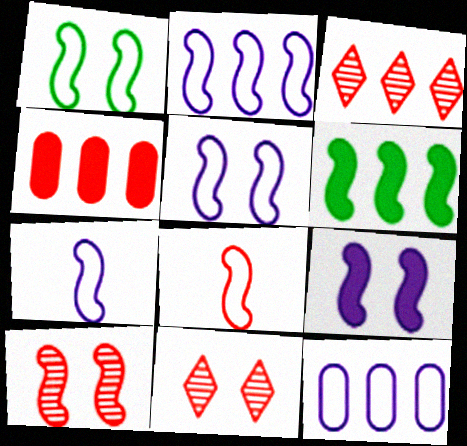[[1, 2, 8], 
[1, 9, 10], 
[2, 5, 7], 
[3, 6, 12], 
[4, 8, 11], 
[6, 7, 10]]